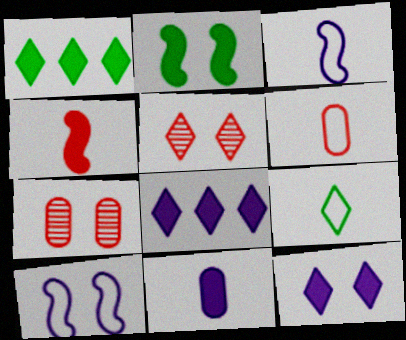[[1, 3, 7], 
[3, 6, 9], 
[5, 8, 9]]